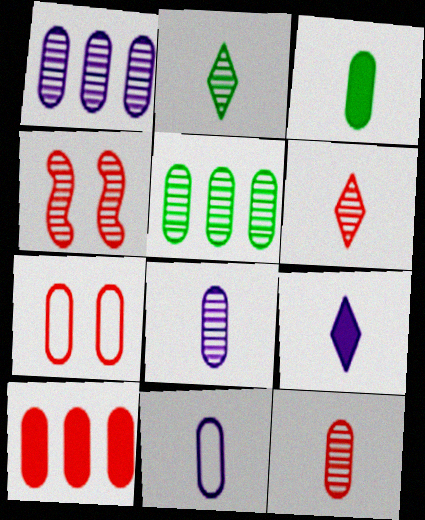[[1, 2, 4], 
[1, 3, 7], 
[3, 11, 12], 
[7, 10, 12]]